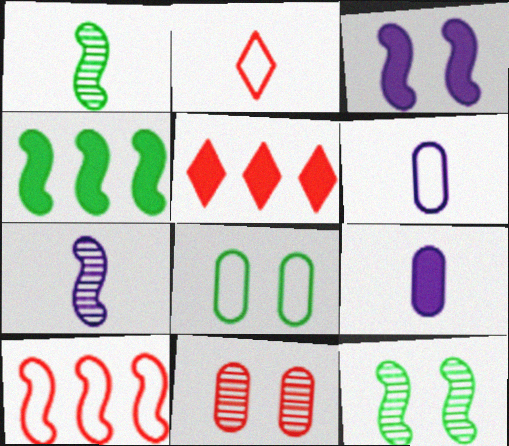[[1, 2, 9], 
[1, 3, 10], 
[5, 6, 12], 
[5, 7, 8]]